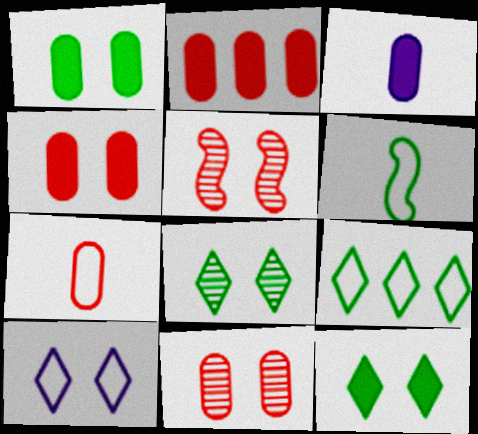[[1, 2, 3], 
[1, 5, 10], 
[2, 7, 11], 
[3, 5, 9]]